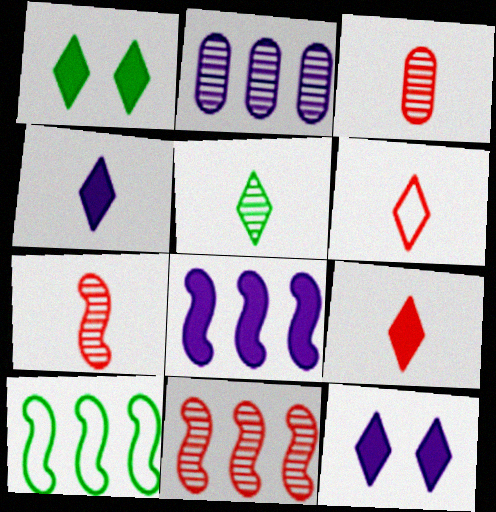[[3, 10, 12], 
[4, 5, 6], 
[8, 10, 11]]